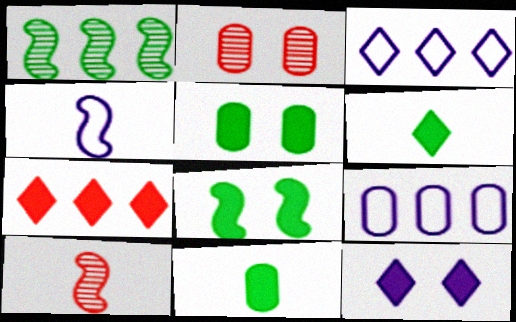[[1, 7, 9], 
[2, 9, 11], 
[3, 5, 10], 
[6, 7, 12]]